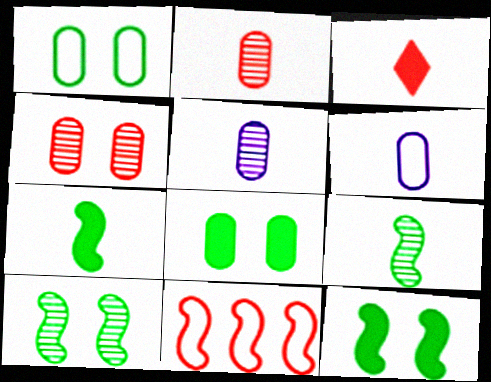[[3, 4, 11], 
[3, 6, 9]]